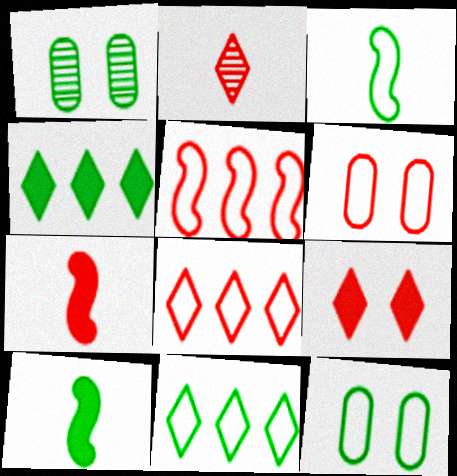[[1, 3, 4], 
[1, 10, 11], 
[2, 8, 9], 
[3, 11, 12]]